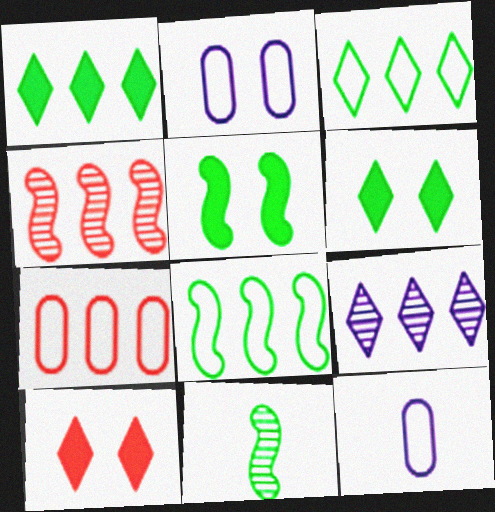[[4, 6, 12], 
[5, 8, 11]]